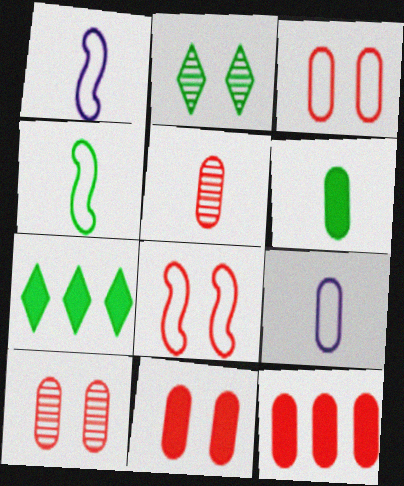[[1, 2, 12], 
[1, 7, 10], 
[3, 5, 12], 
[3, 10, 11], 
[5, 6, 9]]